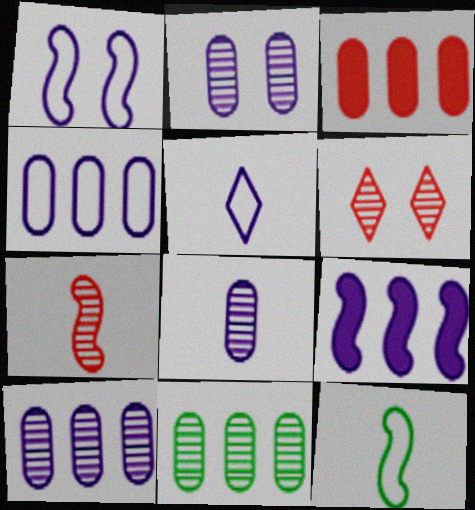[[1, 4, 5], 
[2, 5, 9], 
[2, 8, 10], 
[3, 4, 11]]